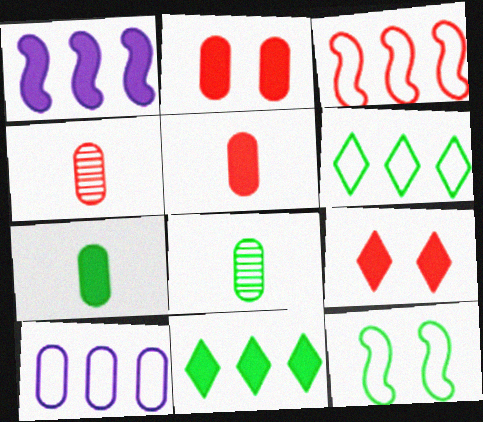[[1, 7, 9], 
[2, 8, 10], 
[3, 4, 9], 
[3, 6, 10], 
[8, 11, 12]]